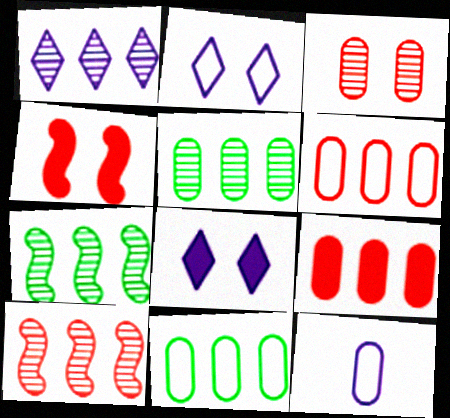[[1, 5, 10]]